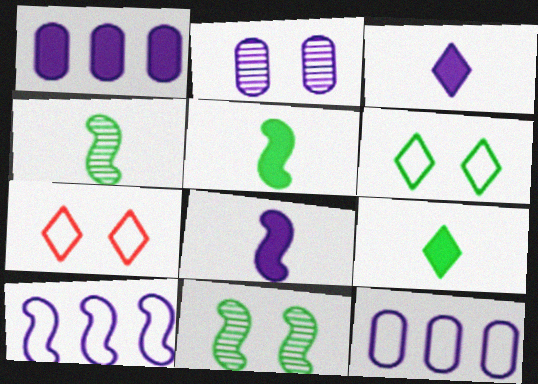[[1, 4, 7], 
[2, 3, 10]]